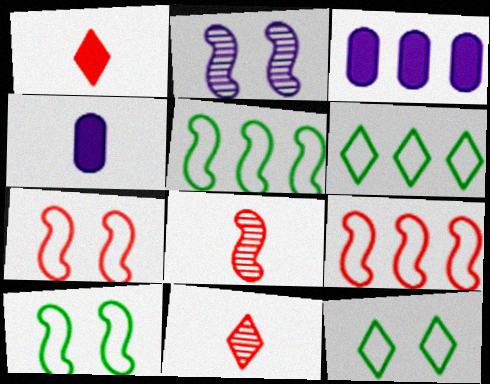[[3, 8, 12], 
[3, 10, 11]]